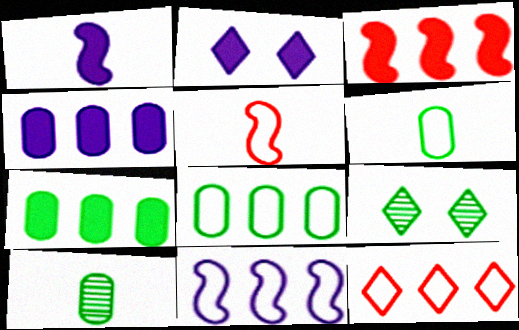[[1, 2, 4], 
[4, 5, 9], 
[8, 11, 12]]